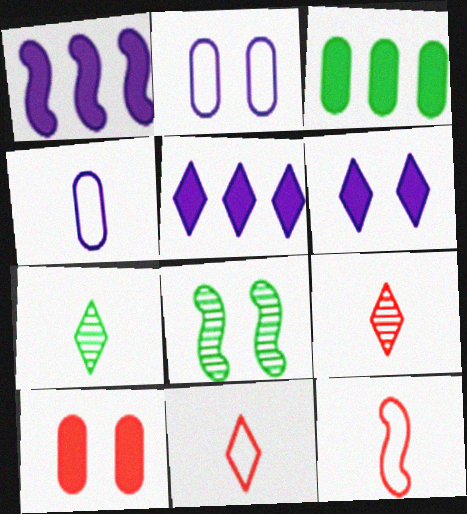[[1, 8, 12]]